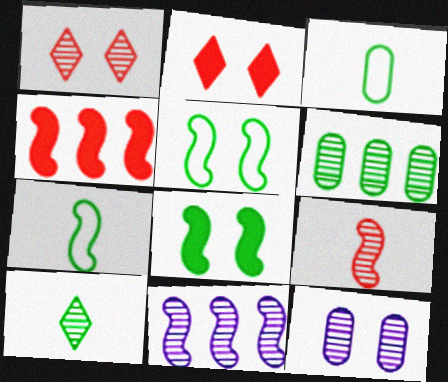[[2, 3, 11], 
[2, 5, 12]]